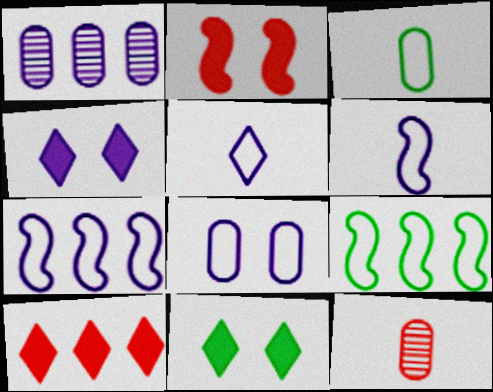[[1, 4, 6], 
[1, 9, 10], 
[4, 9, 12], 
[5, 7, 8], 
[7, 11, 12]]